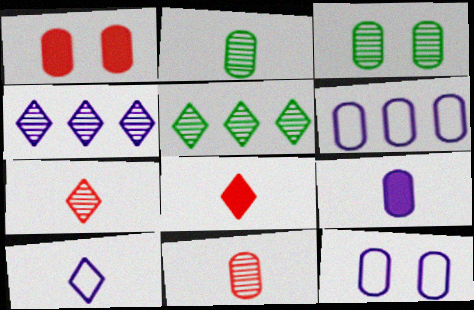[[1, 2, 6], 
[1, 3, 12]]